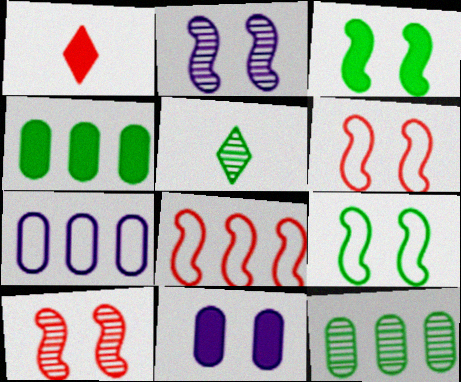[[2, 3, 6], 
[4, 5, 9], 
[5, 8, 11]]